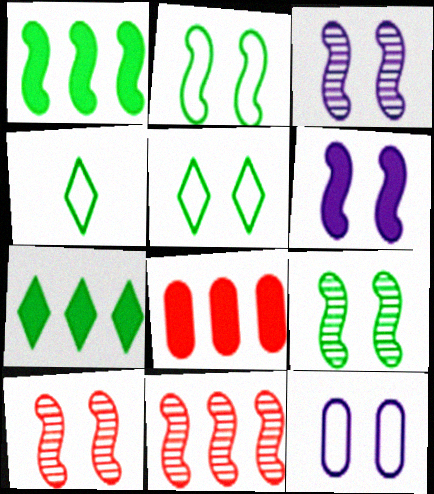[[2, 6, 10], 
[3, 4, 8], 
[3, 9, 10]]